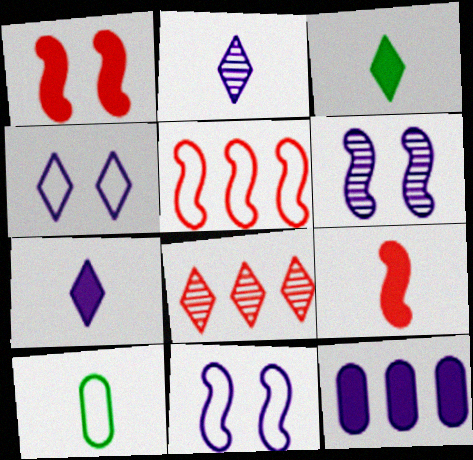[[1, 3, 12], 
[2, 9, 10], 
[2, 11, 12], 
[3, 4, 8], 
[4, 5, 10]]